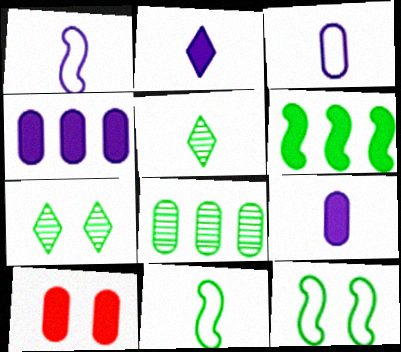[[2, 6, 10], 
[3, 8, 10]]